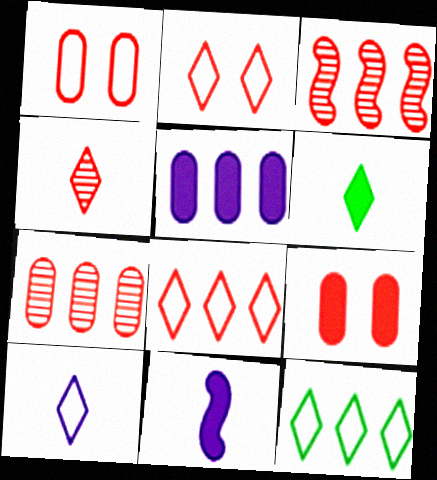[[2, 10, 12], 
[3, 5, 12], 
[4, 6, 10]]